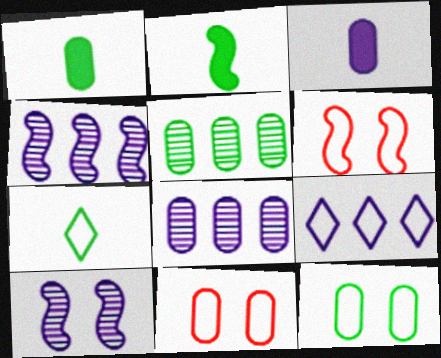[[1, 5, 12], 
[1, 8, 11], 
[2, 4, 6], 
[3, 5, 11], 
[3, 9, 10]]